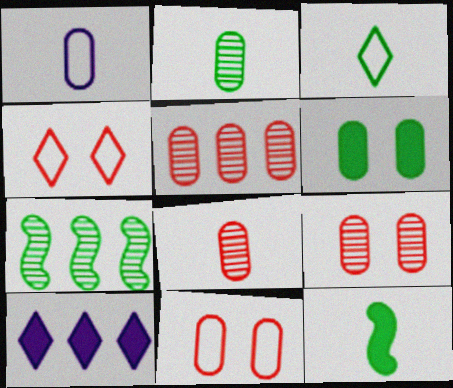[[1, 5, 6], 
[2, 3, 12], 
[3, 6, 7], 
[5, 8, 9]]